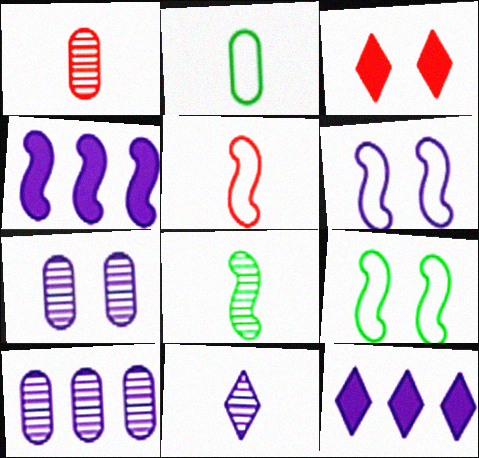[[1, 8, 11], 
[1, 9, 12], 
[3, 7, 9]]